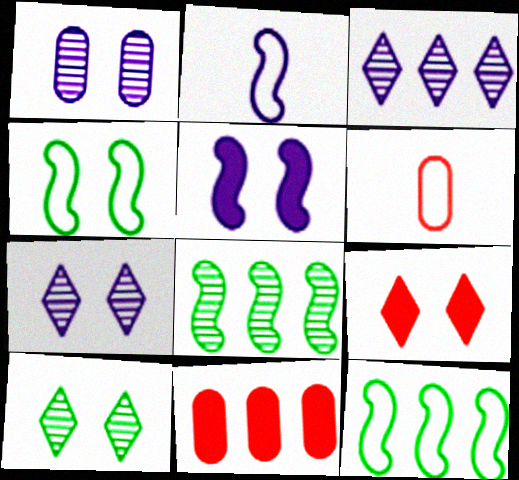[[1, 4, 9], 
[2, 10, 11], 
[3, 11, 12]]